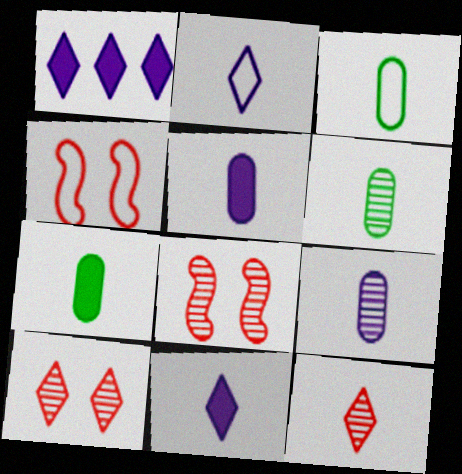[[1, 3, 8], 
[1, 4, 6], 
[3, 6, 7]]